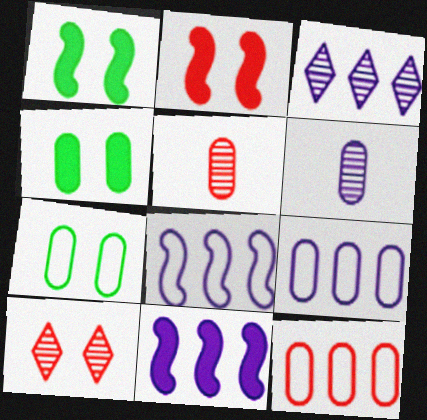[[3, 9, 11], 
[4, 5, 9], 
[4, 6, 12]]